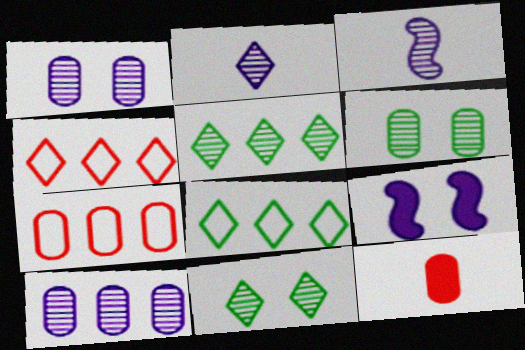[]